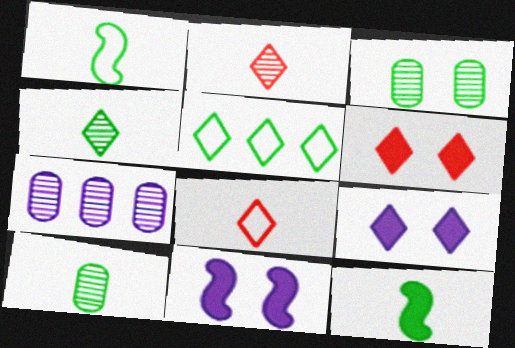[[1, 6, 7], 
[2, 5, 9], 
[3, 5, 12]]